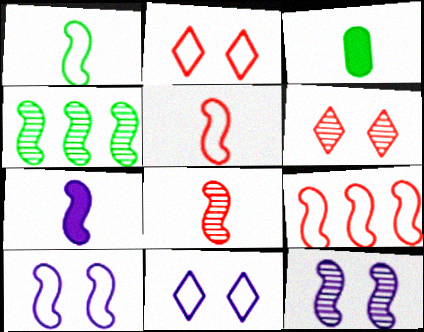[[1, 7, 8], 
[1, 9, 10], 
[4, 8, 12]]